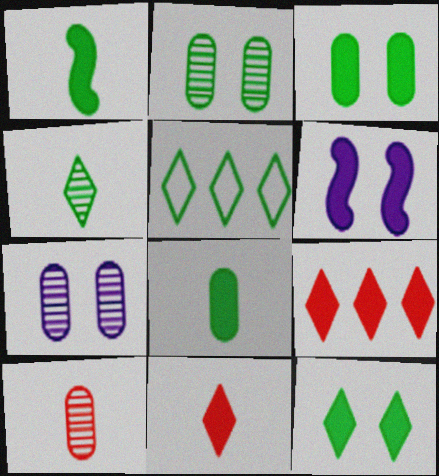[[1, 2, 5], 
[4, 5, 12], 
[5, 6, 10], 
[6, 8, 9]]